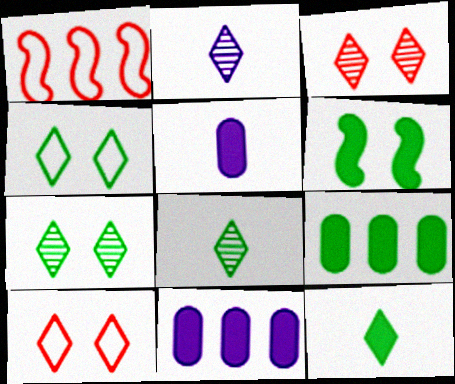[[1, 5, 7], 
[6, 9, 12]]